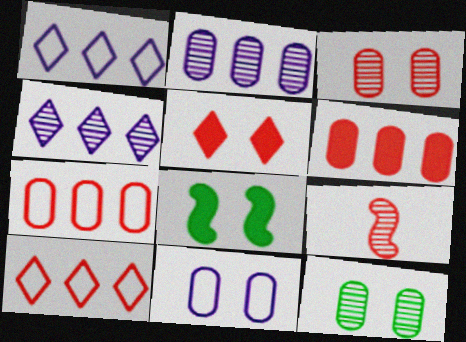[[4, 9, 12], 
[5, 7, 9]]